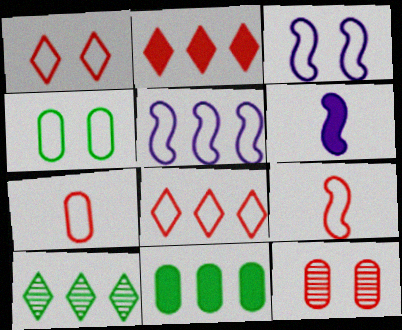[[1, 3, 4], 
[2, 9, 12]]